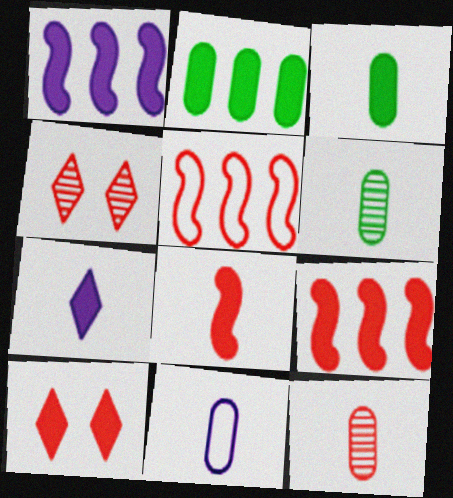[[1, 3, 10], 
[3, 7, 8], 
[3, 11, 12], 
[5, 10, 12]]